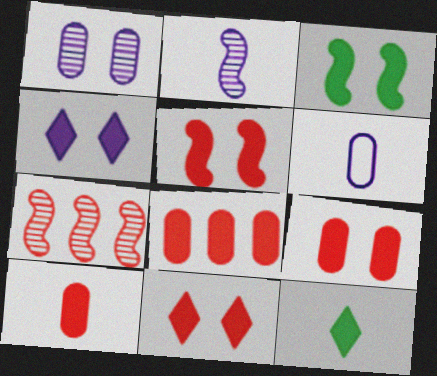[[3, 4, 9], 
[5, 9, 11], 
[8, 9, 10]]